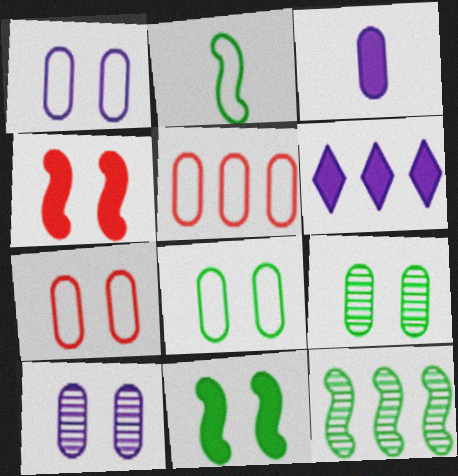[[1, 7, 8], 
[2, 11, 12], 
[3, 5, 9], 
[5, 6, 12]]